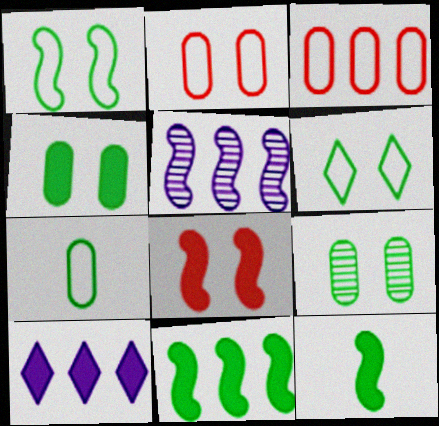[]